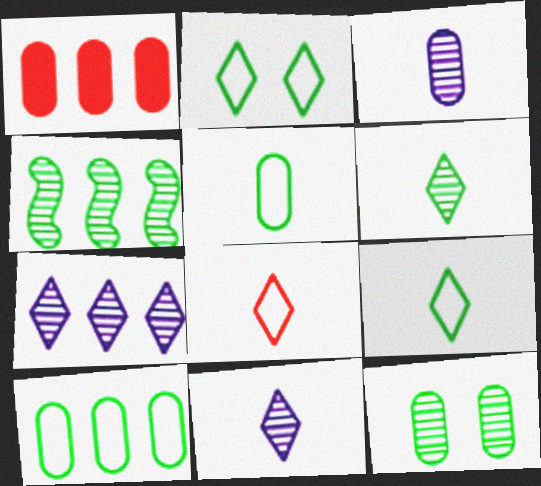[[4, 6, 12]]